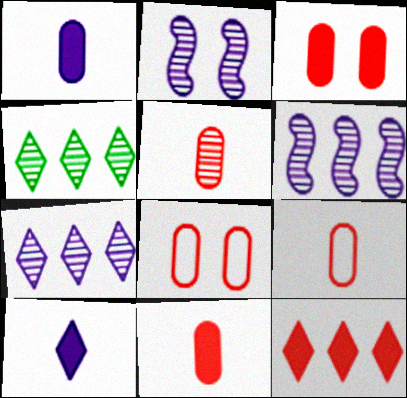[[2, 4, 5], 
[5, 9, 11]]